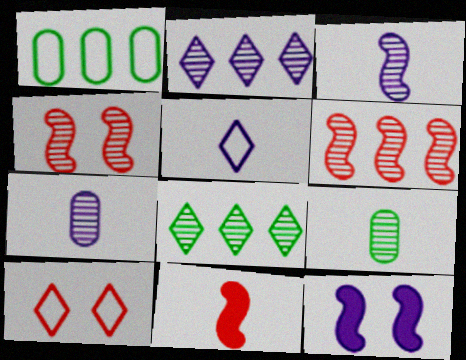[[2, 4, 9], 
[4, 7, 8], 
[5, 9, 11]]